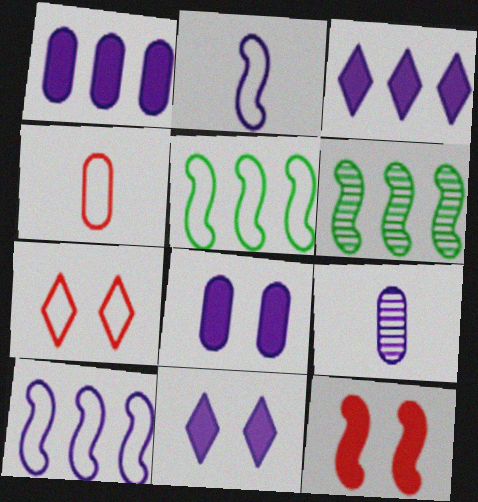[[2, 6, 12], 
[4, 6, 11], 
[9, 10, 11]]